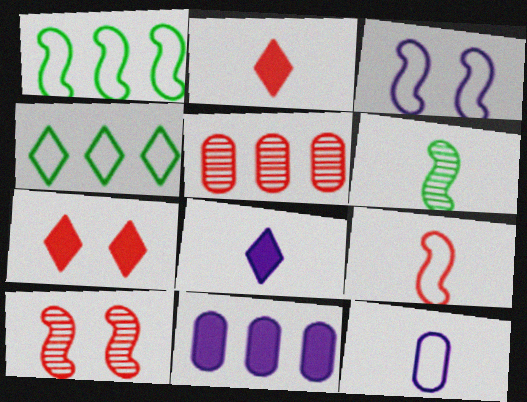[[1, 3, 9], 
[2, 6, 12], 
[5, 7, 9]]